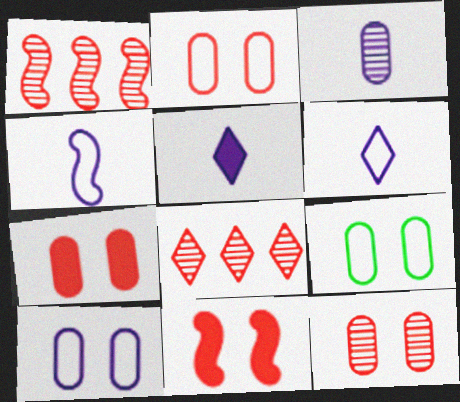[[1, 5, 9], 
[2, 7, 12], 
[2, 9, 10], 
[3, 4, 5]]